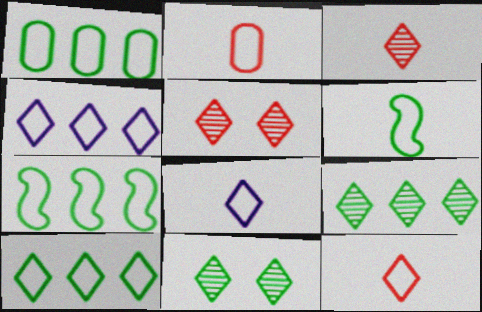[[1, 7, 10], 
[2, 6, 8]]